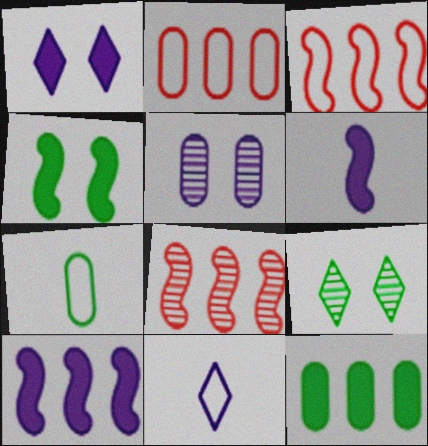[[1, 7, 8], 
[2, 6, 9], 
[5, 10, 11]]